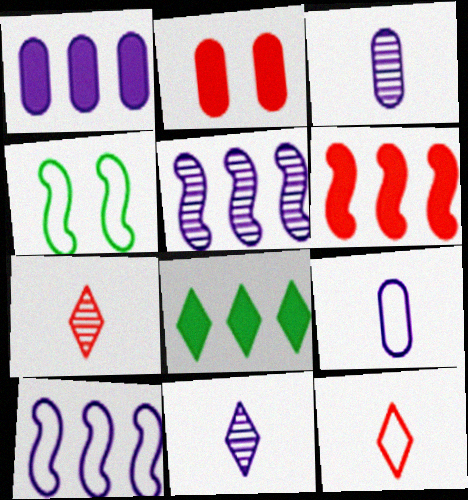[[1, 4, 7], 
[1, 6, 8]]